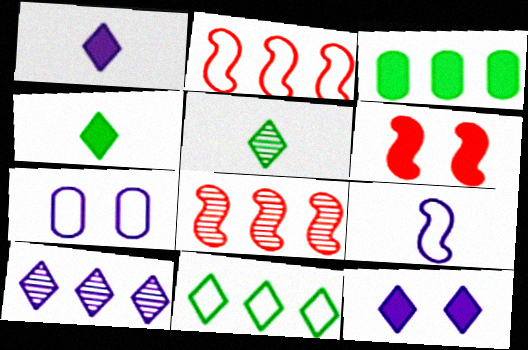[[1, 3, 6], 
[2, 3, 10], 
[4, 7, 8]]